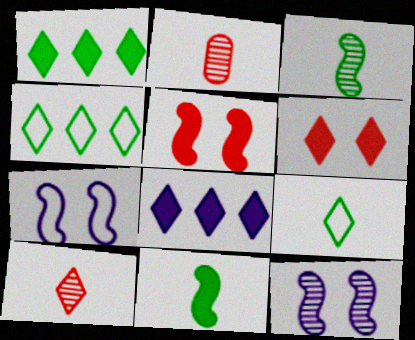[[1, 2, 7]]